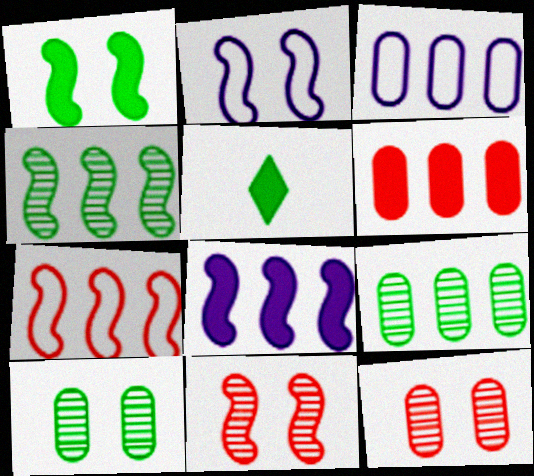[[1, 2, 11], 
[3, 5, 11], 
[3, 6, 9], 
[4, 7, 8]]